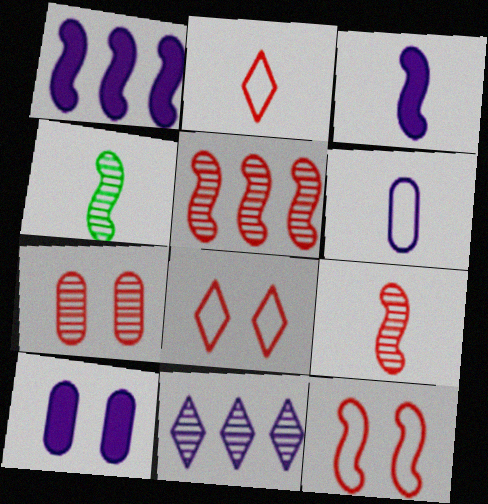[[1, 4, 12], 
[4, 7, 11]]